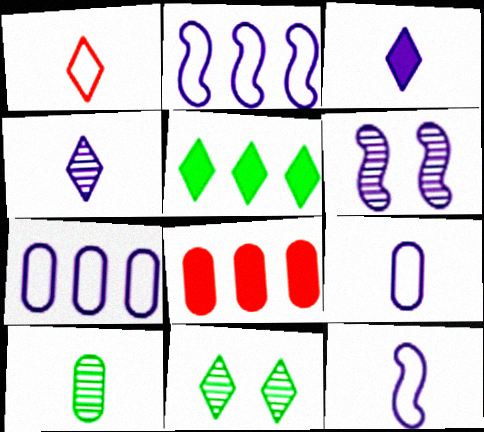[[3, 6, 7], 
[8, 11, 12]]